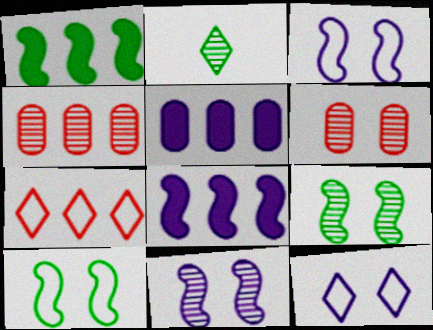[[2, 4, 11]]